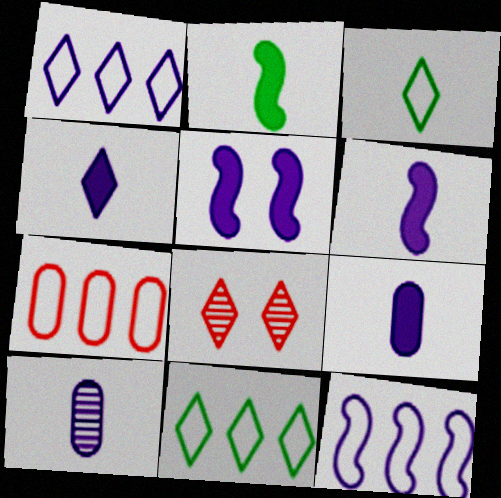[[1, 5, 10], 
[4, 6, 9], 
[4, 8, 11], 
[7, 11, 12]]